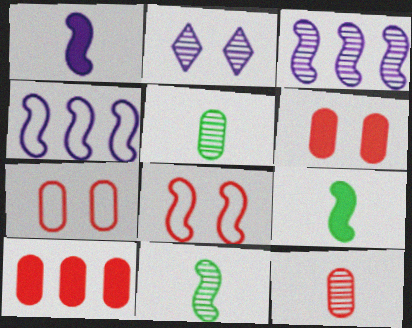[[3, 8, 9], 
[7, 10, 12]]